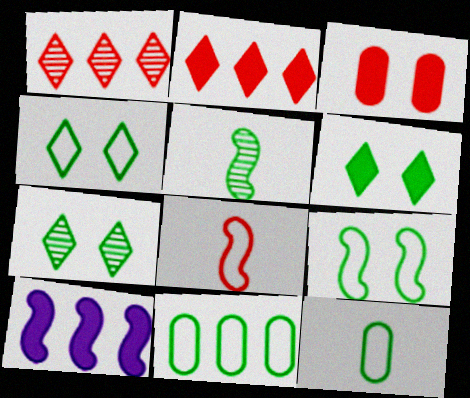[[1, 3, 8], 
[1, 10, 11], 
[4, 6, 7], 
[5, 6, 11]]